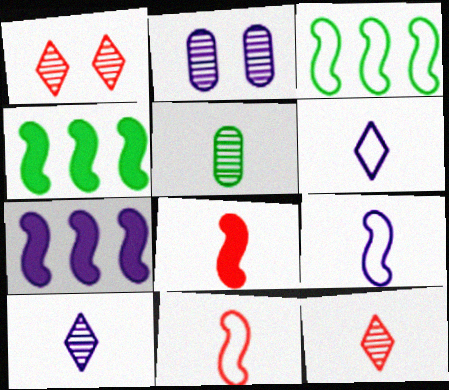[[2, 6, 7], 
[5, 6, 8]]